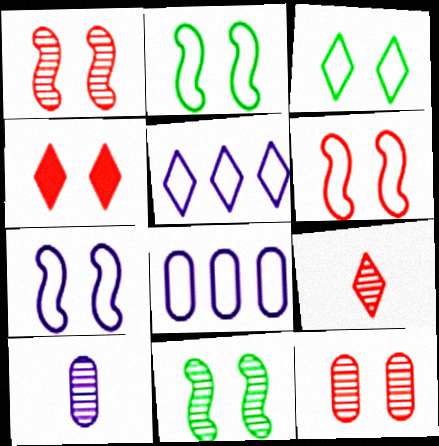[[2, 6, 7], 
[4, 6, 12]]